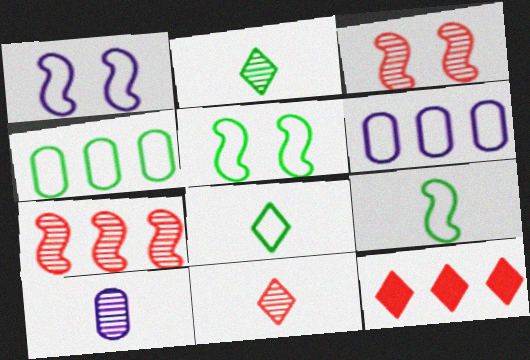[[4, 5, 8], 
[5, 10, 12]]